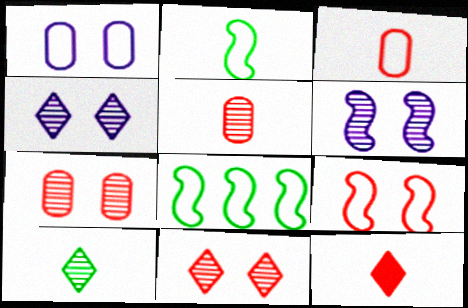[]